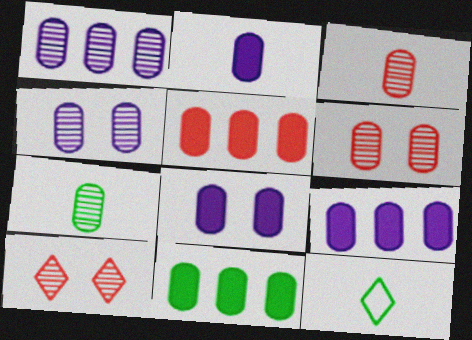[[1, 6, 7], 
[2, 8, 9], 
[5, 9, 11]]